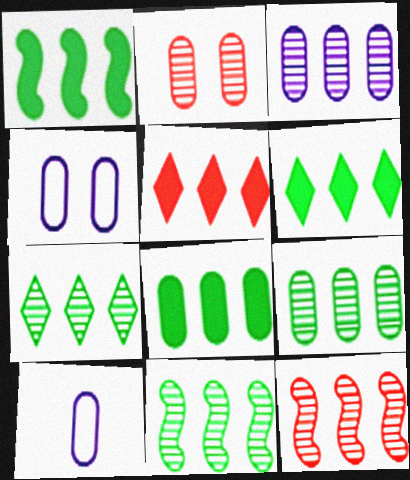[[1, 6, 8], 
[2, 8, 10], 
[3, 7, 12], 
[7, 9, 11]]